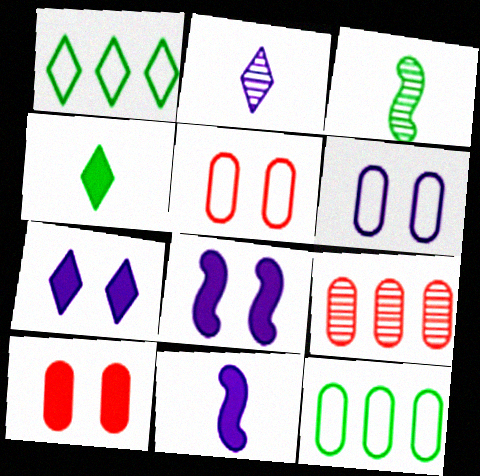[]